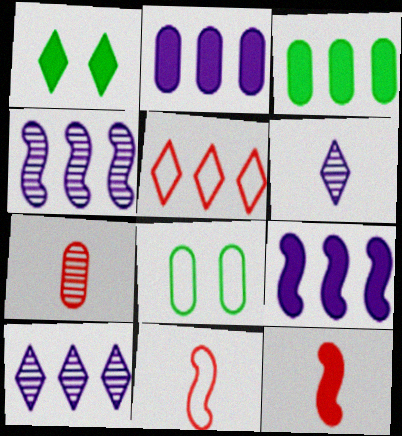[[1, 2, 12], 
[1, 5, 6], 
[2, 7, 8], 
[3, 4, 5], 
[8, 10, 12]]